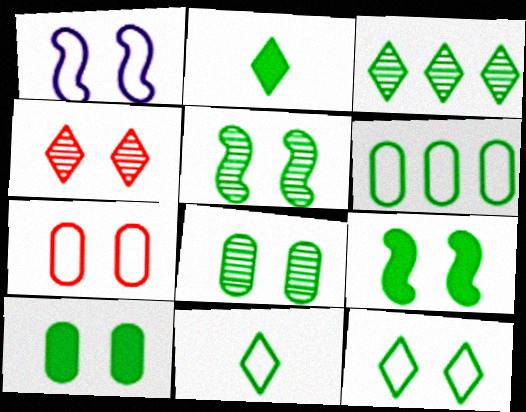[[1, 4, 10], 
[1, 7, 12], 
[2, 3, 12], 
[2, 5, 6], 
[5, 10, 12], 
[8, 9, 12]]